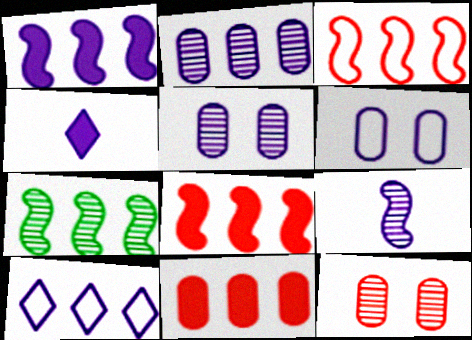[[1, 2, 10], 
[1, 3, 7], 
[7, 10, 11]]